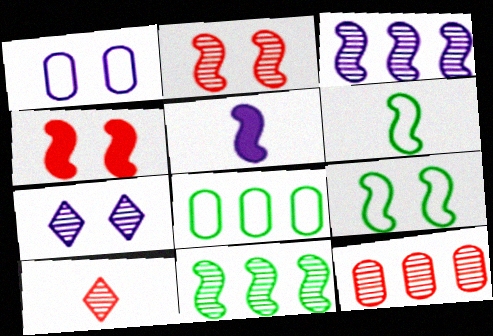[[2, 10, 12], 
[3, 4, 6]]